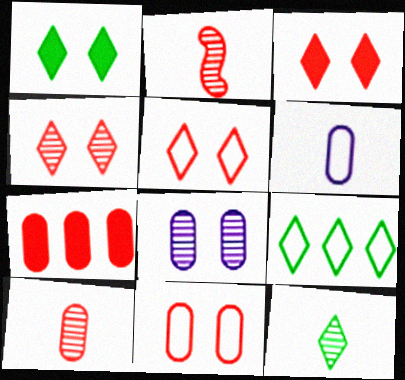[[1, 9, 12], 
[2, 5, 7], 
[3, 4, 5], 
[7, 10, 11]]